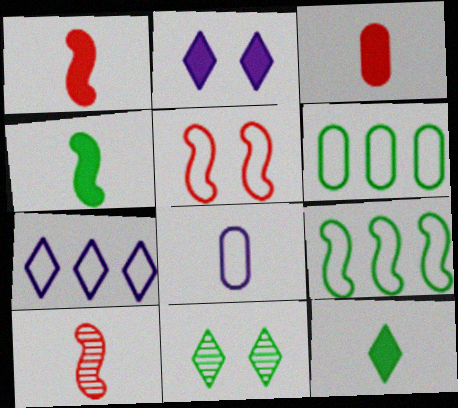[[2, 6, 10], 
[4, 6, 11], 
[8, 10, 12]]